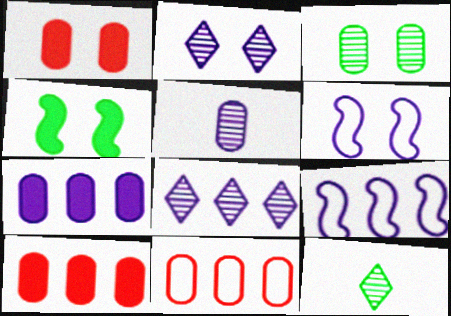[[1, 9, 12], 
[6, 10, 12], 
[7, 8, 9]]